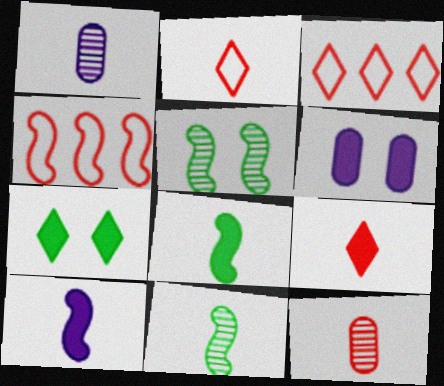[[1, 2, 8], 
[1, 4, 7], 
[3, 6, 11], 
[4, 5, 10]]